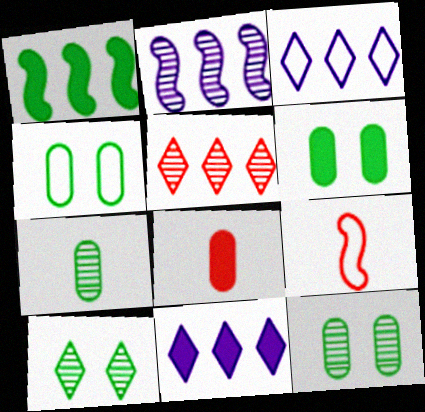[[3, 4, 9], 
[4, 6, 12], 
[9, 11, 12]]